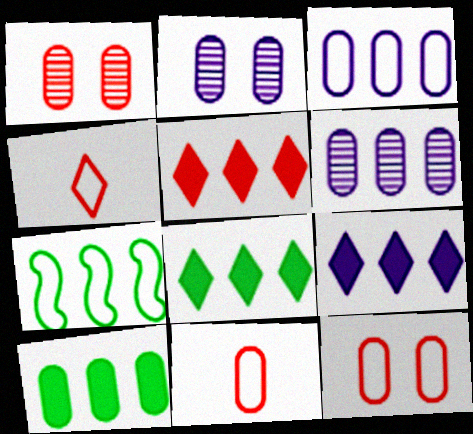[[2, 10, 11], 
[5, 6, 7], 
[5, 8, 9]]